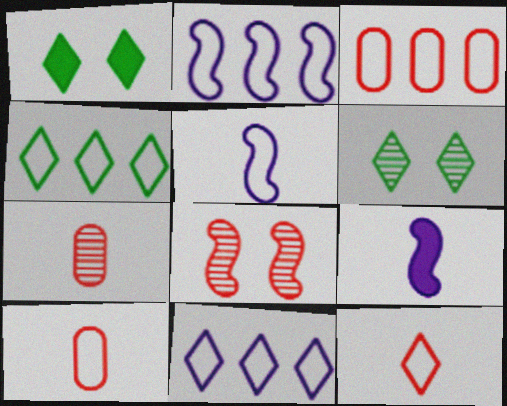[[1, 2, 7], 
[2, 3, 4], 
[3, 6, 9]]